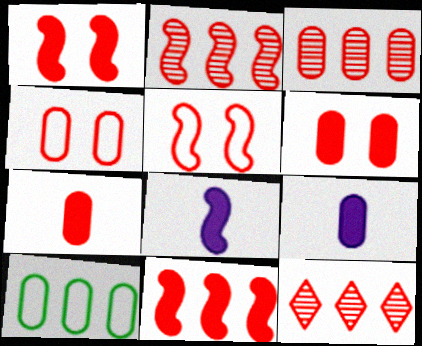[[2, 3, 12], 
[3, 4, 7], 
[5, 7, 12]]